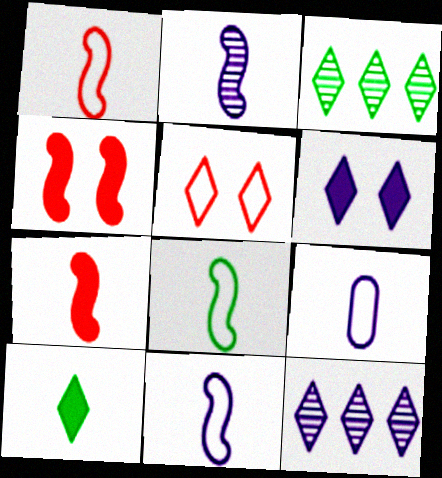[[1, 8, 11], 
[2, 7, 8], 
[3, 4, 9], 
[5, 10, 12]]